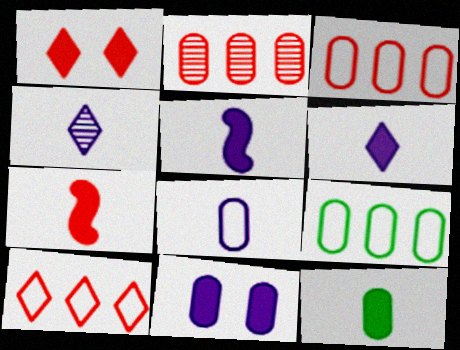[[4, 5, 8], 
[6, 7, 12]]